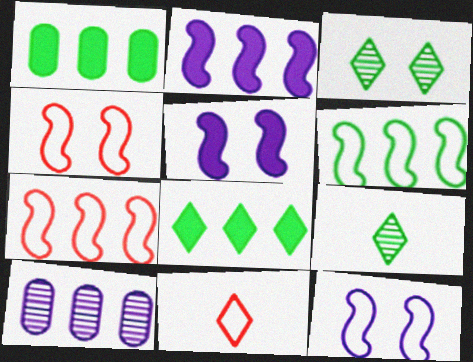[[7, 8, 10]]